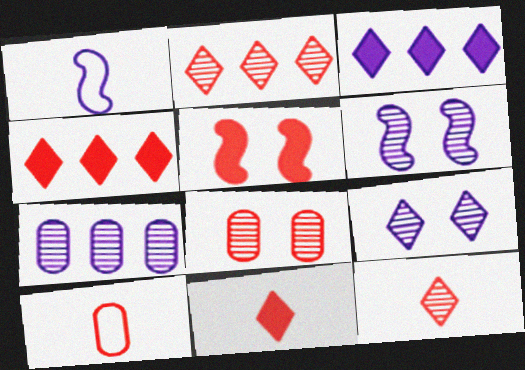[[2, 5, 10]]